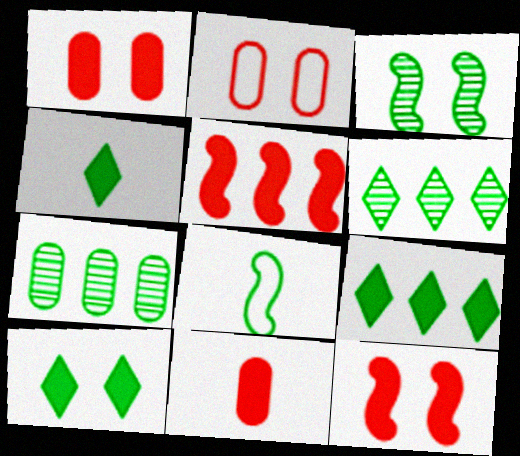[[4, 9, 10], 
[7, 8, 10]]